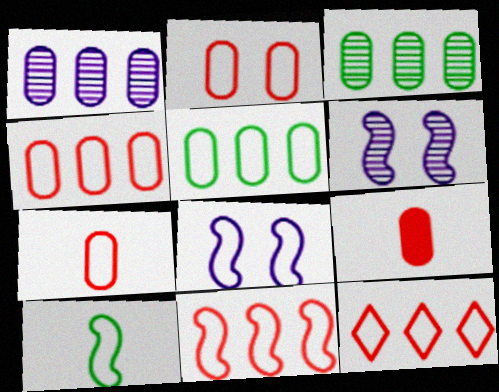[[2, 4, 7], 
[4, 11, 12], 
[8, 10, 11]]